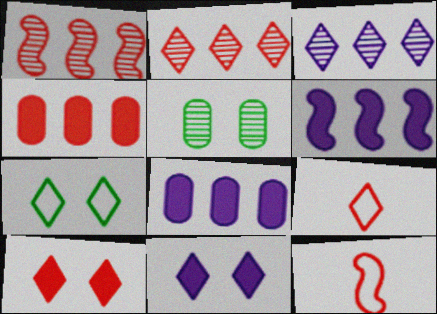[[2, 9, 10], 
[5, 6, 9]]